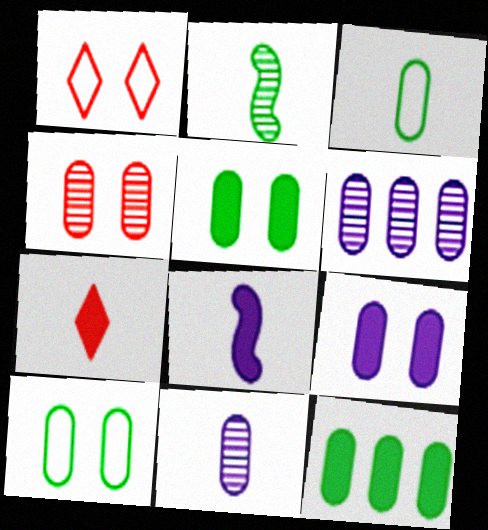[[4, 9, 10]]